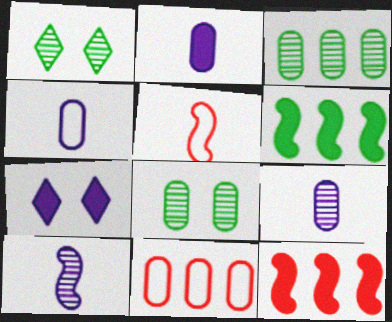[[1, 4, 12], 
[2, 4, 9], 
[2, 8, 11], 
[3, 5, 7]]